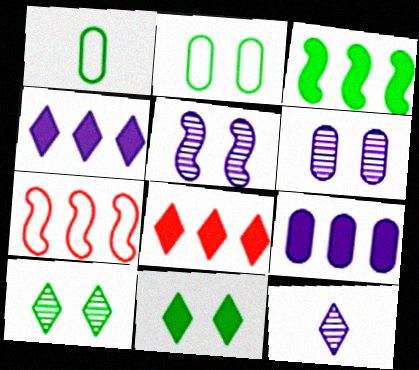[[1, 3, 10], 
[1, 5, 8], 
[3, 8, 9]]